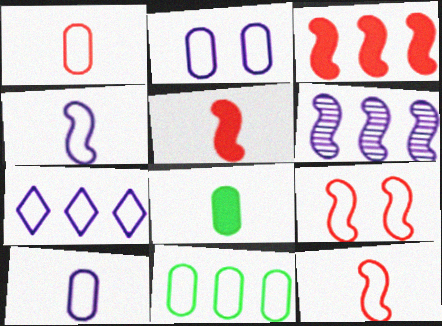[[1, 2, 11], 
[2, 4, 7]]